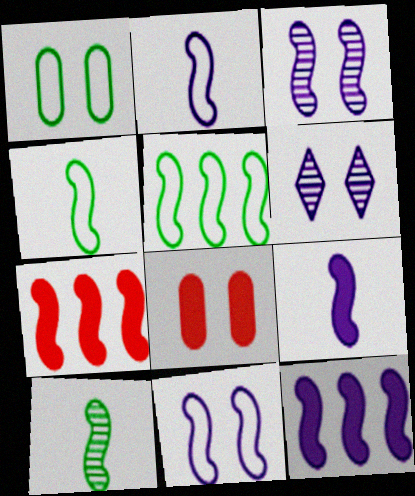[[2, 3, 12], 
[3, 4, 7], 
[7, 10, 11]]